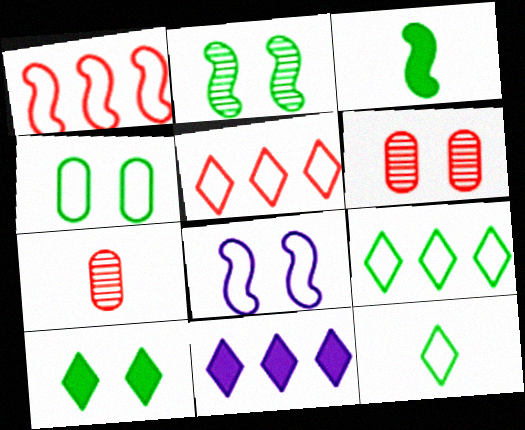[[2, 4, 10], 
[6, 8, 10]]